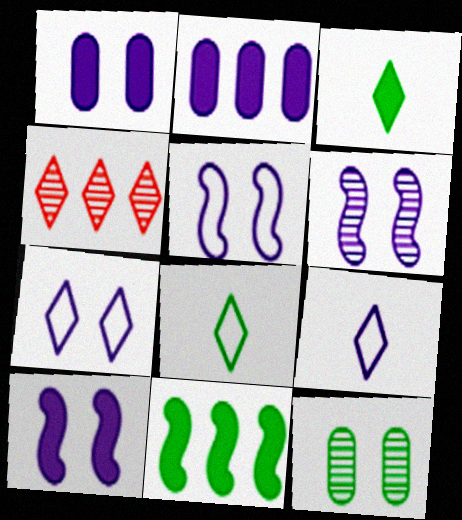[[1, 6, 7], 
[2, 6, 9], 
[3, 4, 7], 
[5, 6, 10], 
[8, 11, 12]]